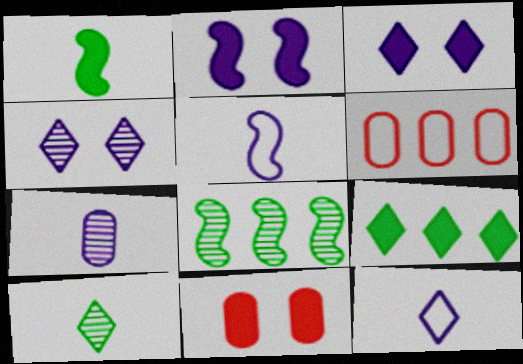[[1, 4, 6], 
[2, 6, 10], 
[8, 11, 12]]